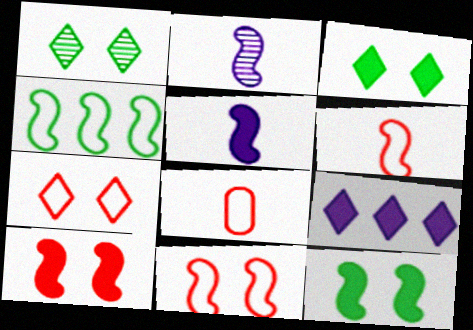[[2, 4, 10]]